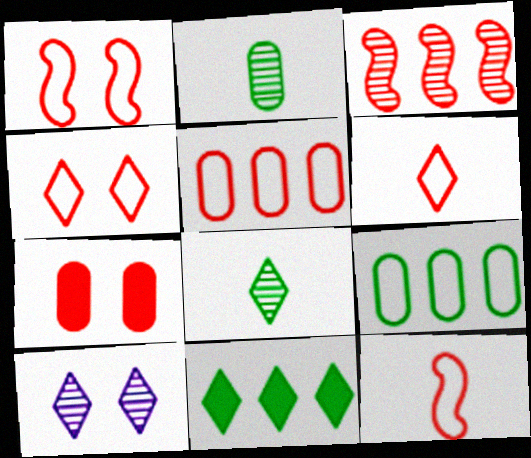[[1, 5, 6], 
[2, 3, 10], 
[3, 6, 7], 
[4, 5, 12], 
[6, 10, 11]]